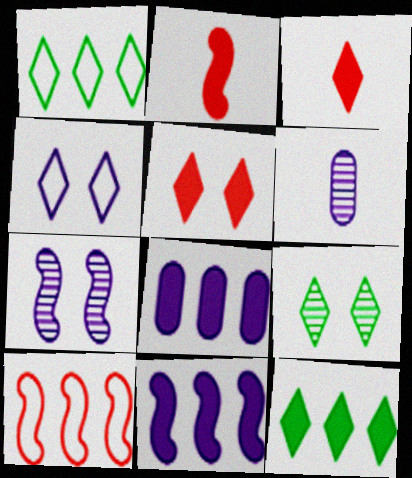[[4, 5, 9], 
[4, 6, 11]]